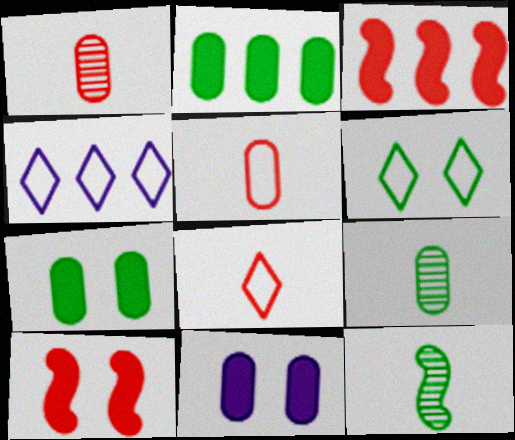[[2, 6, 12], 
[4, 6, 8], 
[4, 9, 10]]